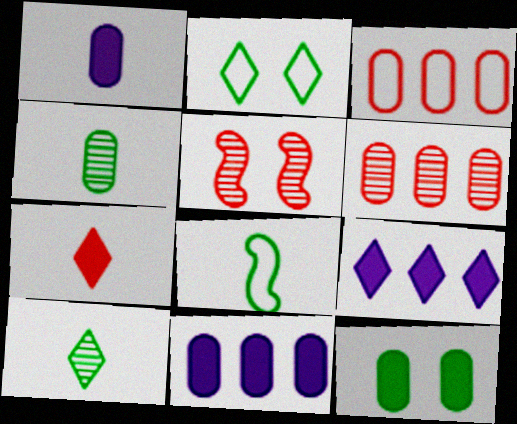[[3, 5, 7]]